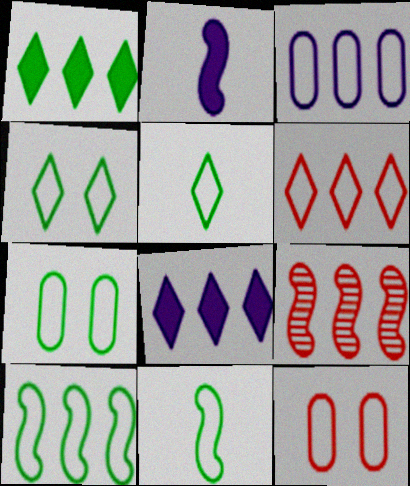[[1, 3, 9], 
[3, 6, 10], 
[5, 7, 10]]